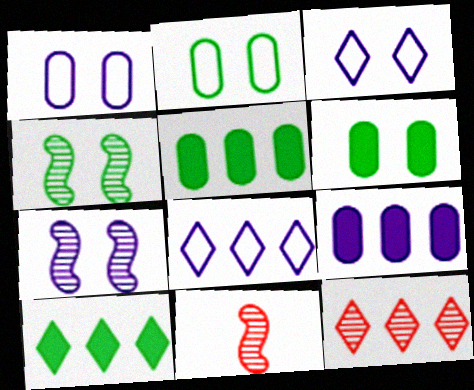[[1, 10, 11], 
[3, 5, 11], 
[6, 8, 11], 
[8, 10, 12]]